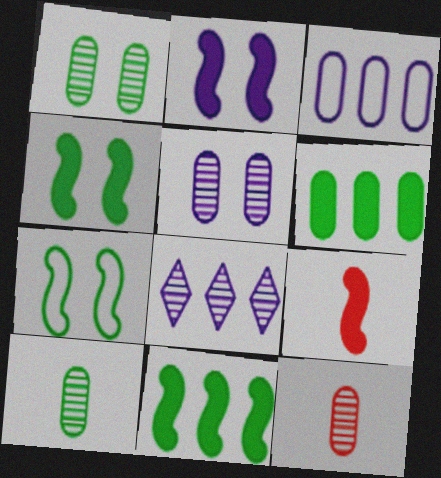[[2, 9, 11]]